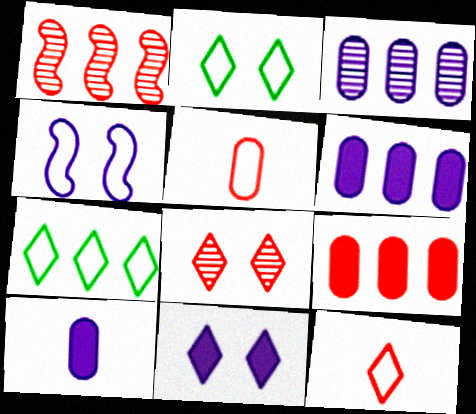[[1, 2, 10], 
[1, 6, 7], 
[2, 8, 11], 
[4, 5, 7]]